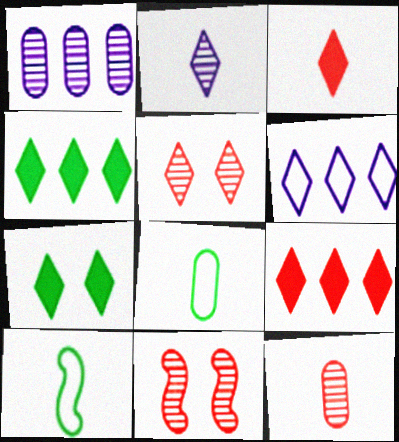[]